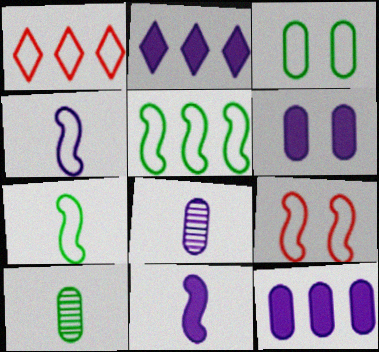[[1, 3, 4], 
[2, 6, 11], 
[2, 9, 10], 
[4, 5, 9]]